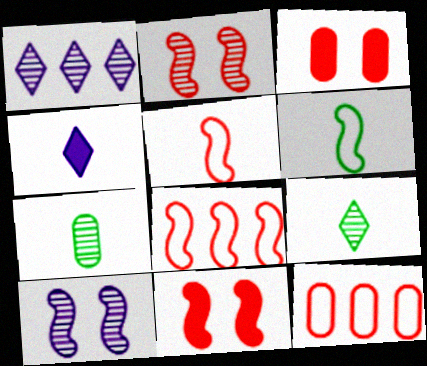[[1, 2, 7], 
[1, 3, 6], 
[4, 5, 7]]